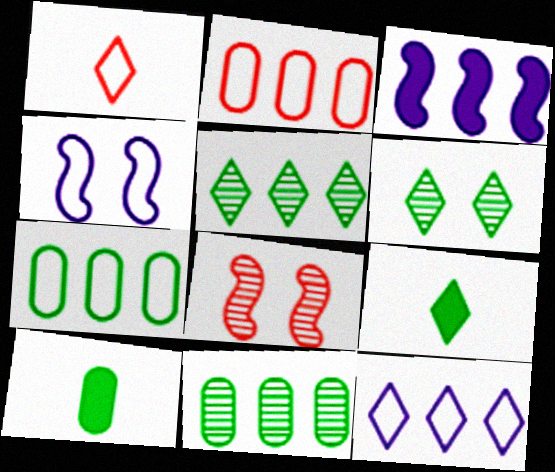[[1, 4, 7], 
[2, 3, 5], 
[8, 10, 12]]